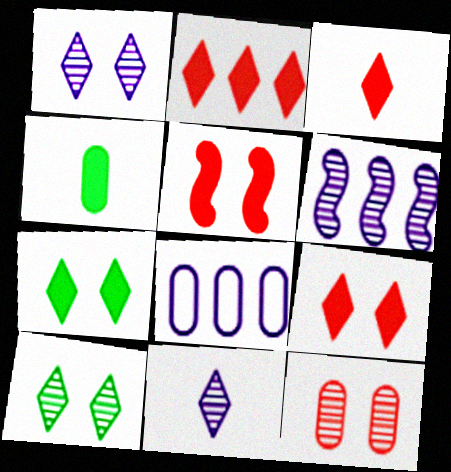[[2, 3, 9], 
[4, 8, 12]]